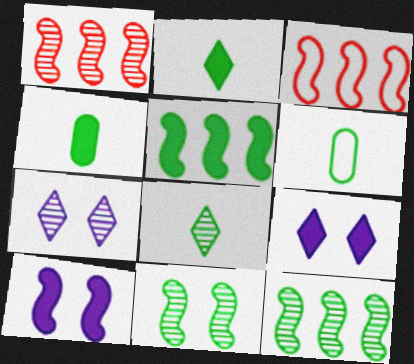[[1, 6, 9], 
[3, 4, 7]]